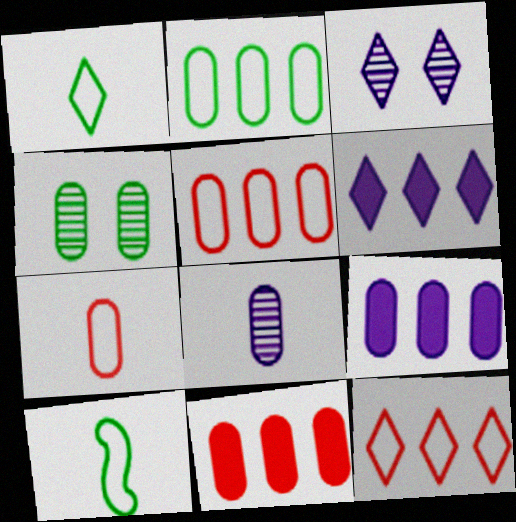[[3, 10, 11], 
[4, 7, 9]]